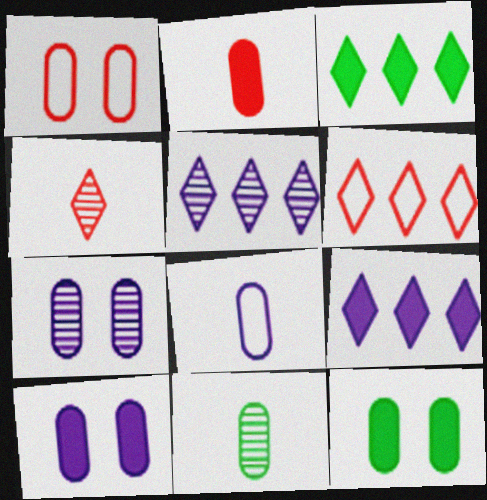[[1, 7, 12], 
[2, 8, 11], 
[3, 5, 6]]